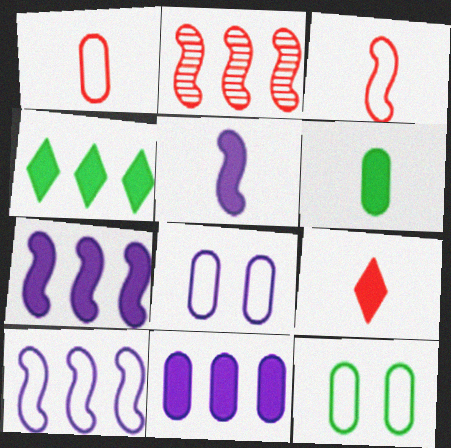[[5, 6, 9]]